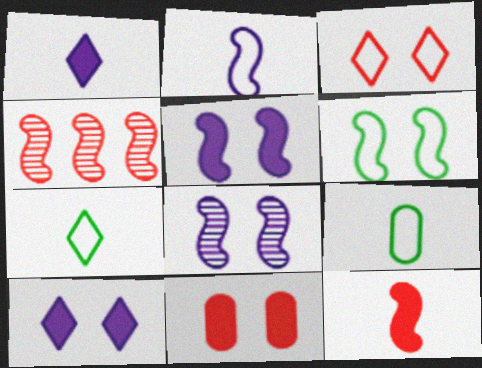[[4, 9, 10]]